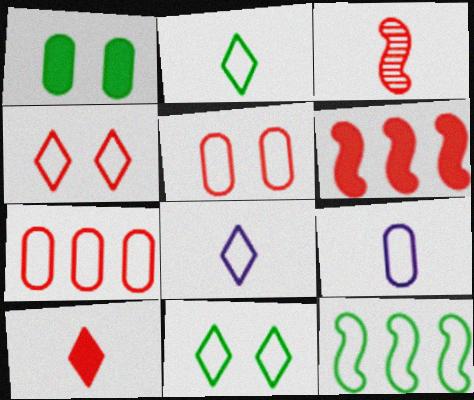[[4, 9, 12], 
[5, 8, 12]]